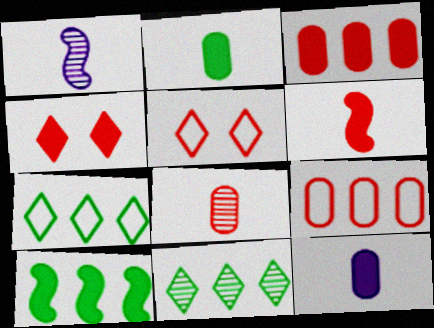[[3, 4, 6], 
[4, 10, 12]]